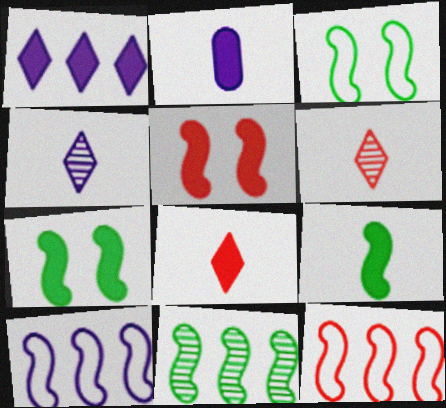[[2, 8, 9], 
[3, 9, 11]]